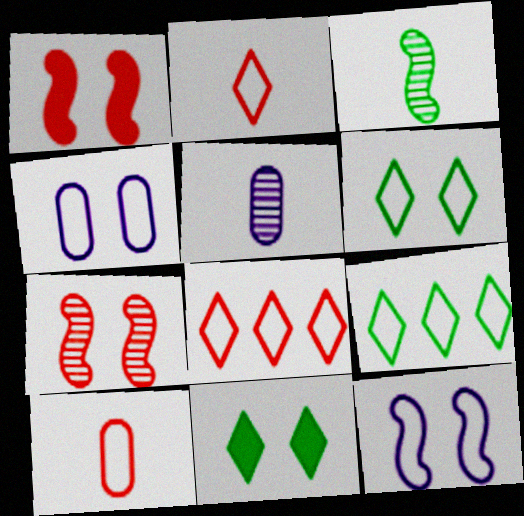[[1, 5, 9], 
[4, 7, 11], 
[9, 10, 12]]